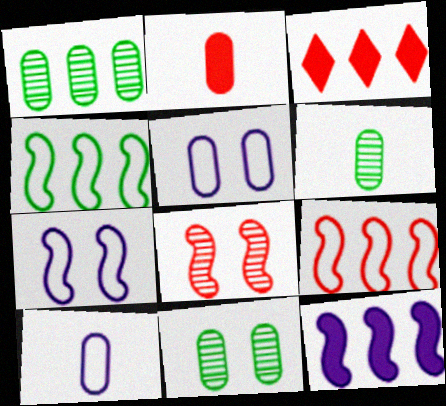[[1, 2, 5], 
[1, 6, 11], 
[2, 6, 10], 
[3, 6, 7]]